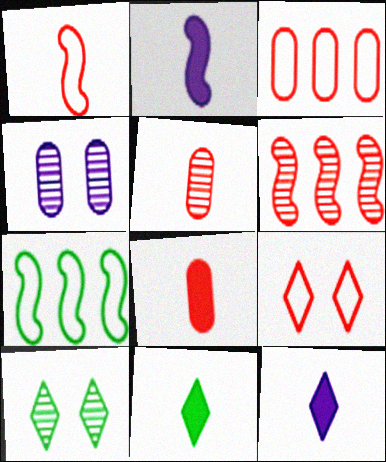[[1, 3, 9], 
[2, 3, 10], 
[2, 8, 11], 
[6, 8, 9]]